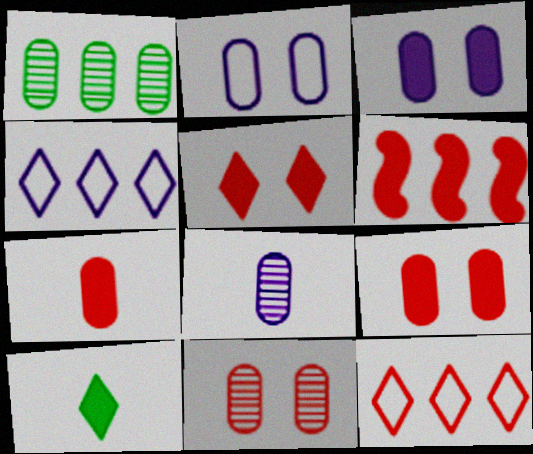[[1, 2, 7], 
[1, 4, 6], 
[1, 8, 11], 
[3, 6, 10], 
[5, 6, 7]]